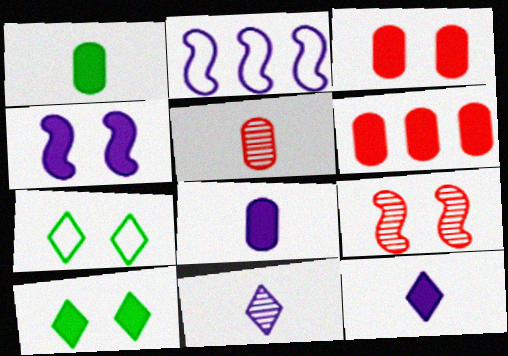[[2, 5, 10], 
[3, 4, 10]]